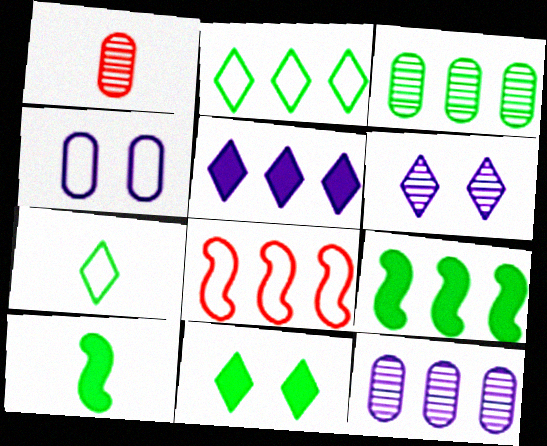[[2, 3, 9], 
[3, 5, 8], 
[4, 7, 8]]